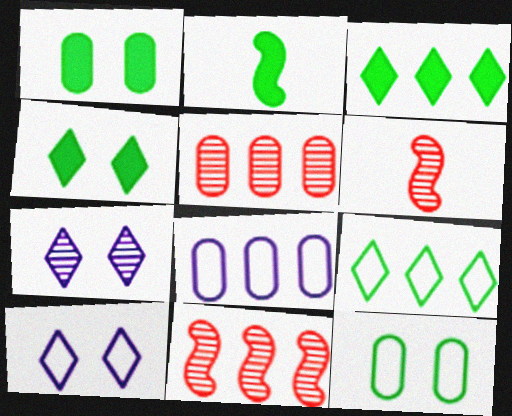[[1, 2, 3], 
[2, 5, 10], 
[3, 8, 11], 
[4, 6, 8]]